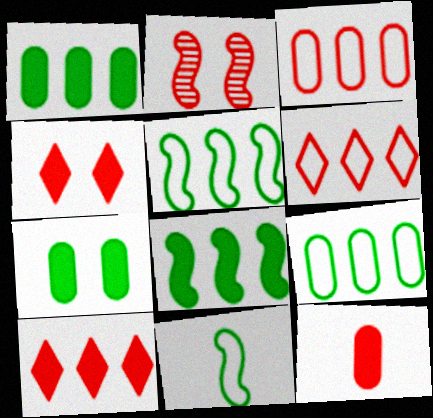[[2, 6, 12]]